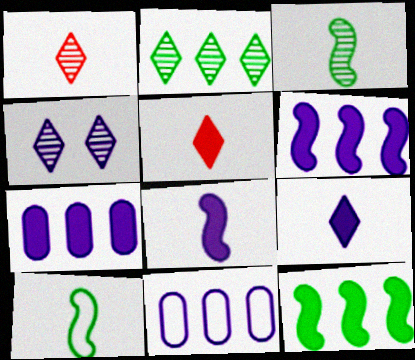[[1, 2, 4], 
[4, 8, 11]]